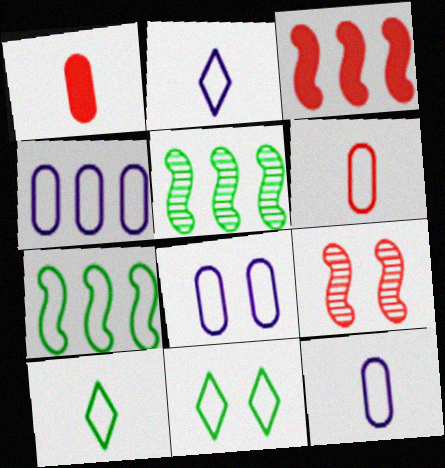[[4, 8, 12]]